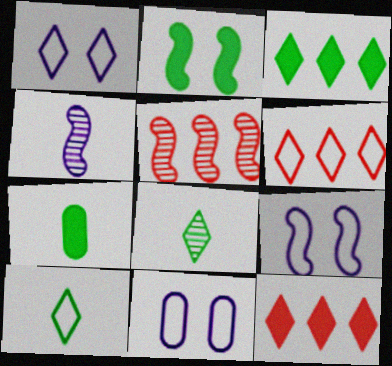[[1, 5, 7], 
[1, 6, 10], 
[1, 8, 12], 
[1, 9, 11], 
[2, 3, 7]]